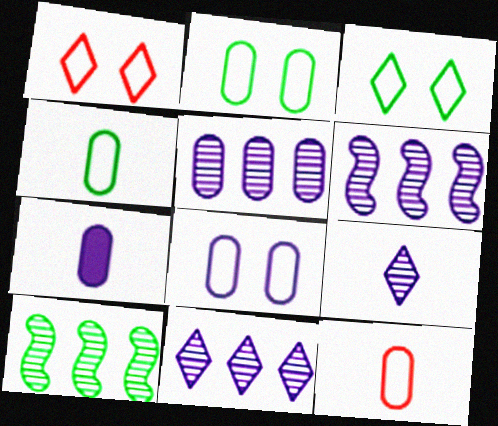[[1, 7, 10], 
[5, 6, 11], 
[5, 7, 8]]